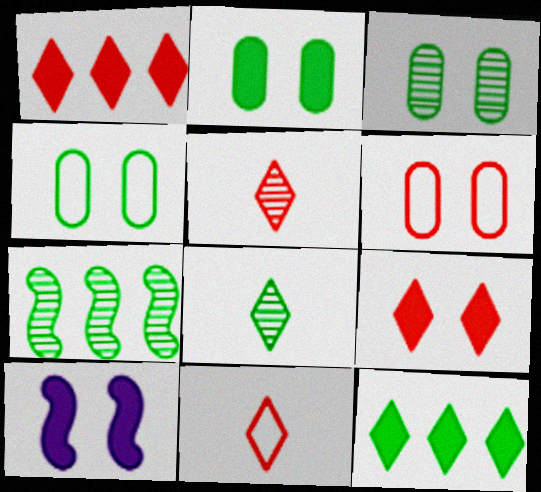[[2, 3, 4], 
[2, 9, 10], 
[3, 7, 8]]